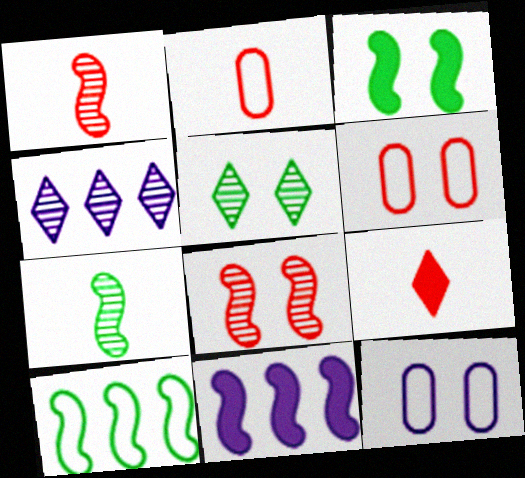[[1, 2, 9], 
[2, 3, 4], 
[2, 5, 11], 
[3, 7, 10]]